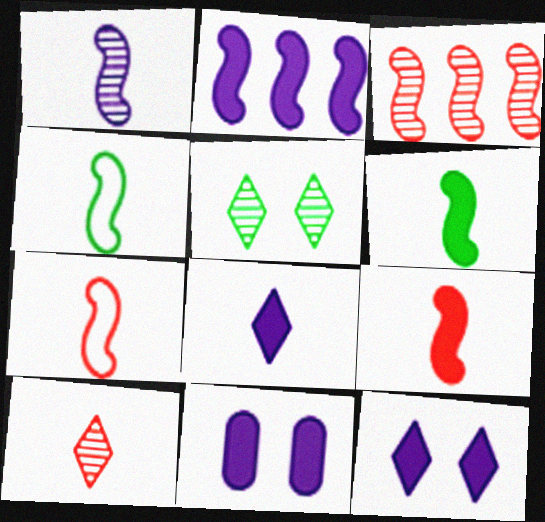[[1, 4, 9], 
[1, 6, 7], 
[2, 8, 11]]